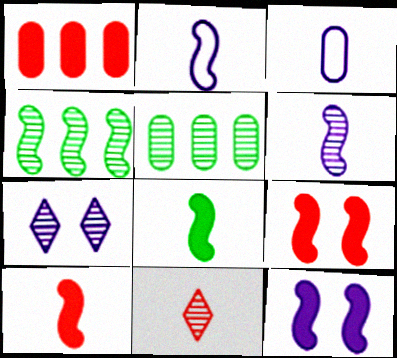[[2, 4, 9], 
[3, 8, 11]]